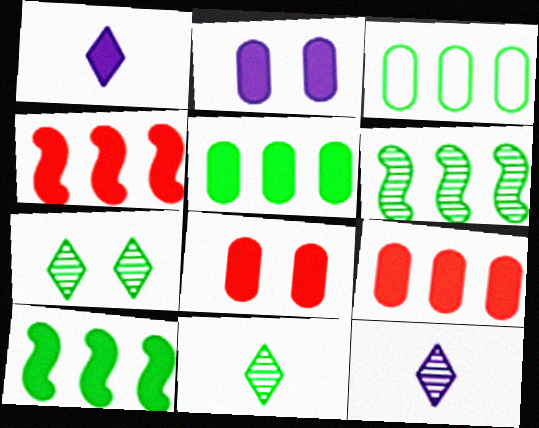[[1, 8, 10]]